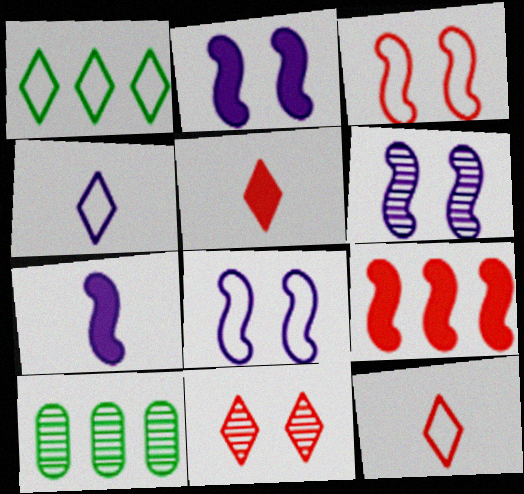[[2, 6, 8], 
[2, 10, 12], 
[5, 8, 10]]